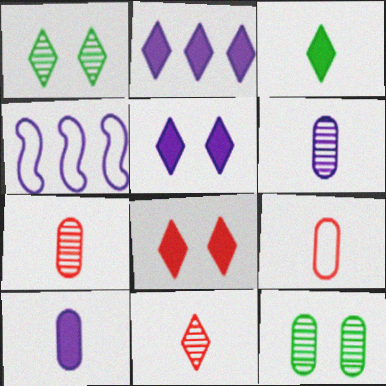[[2, 3, 8], 
[4, 5, 6]]